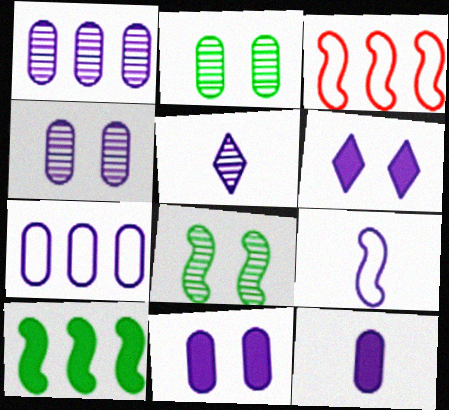[[1, 6, 9], 
[4, 7, 12], 
[5, 9, 12]]